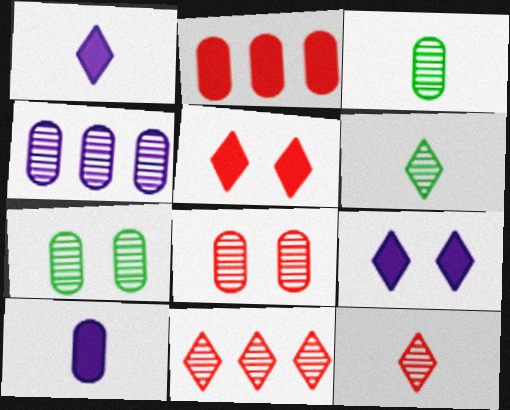[[3, 4, 8]]